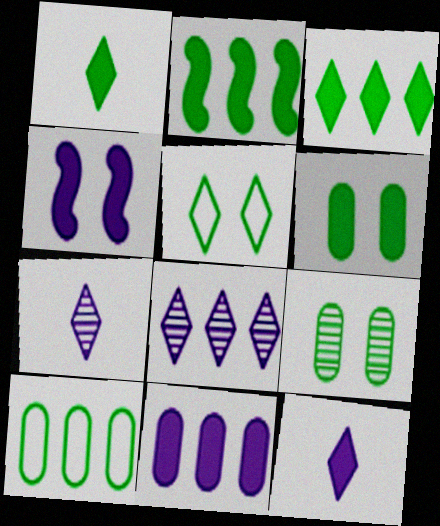[[1, 2, 6], 
[4, 11, 12]]